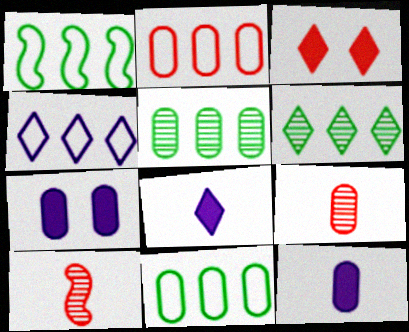[[1, 2, 4], 
[2, 3, 10], 
[7, 9, 11]]